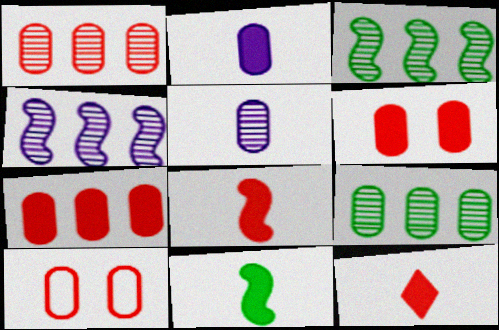[[2, 9, 10], 
[2, 11, 12]]